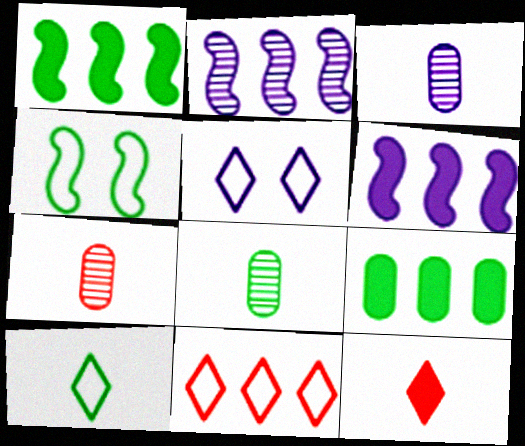[[1, 5, 7], 
[2, 9, 11], 
[3, 5, 6], 
[3, 7, 8], 
[5, 10, 11]]